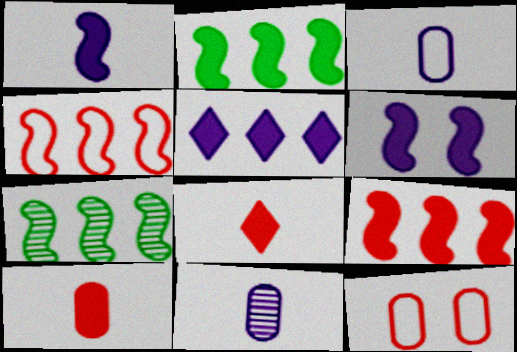[]